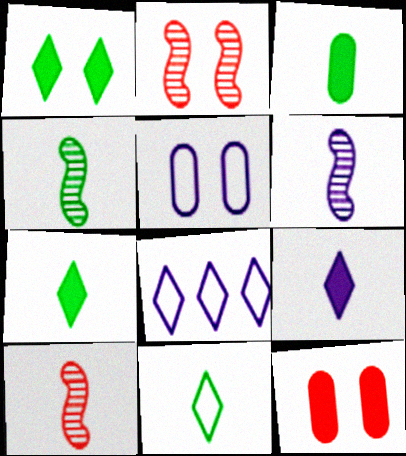[[1, 2, 5], 
[2, 3, 8], 
[3, 4, 11], 
[4, 6, 10], 
[4, 8, 12]]